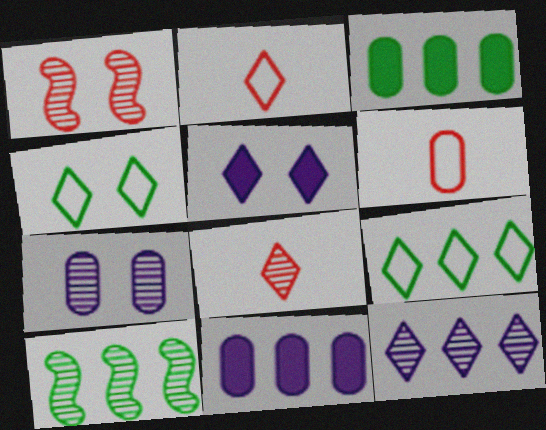[[3, 6, 7], 
[3, 9, 10], 
[5, 6, 10], 
[5, 8, 9], 
[7, 8, 10]]